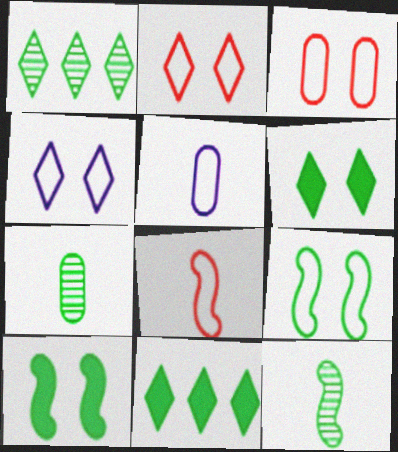[[3, 4, 9], 
[7, 9, 11]]